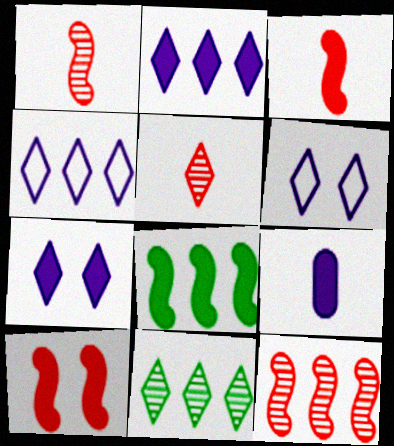[]